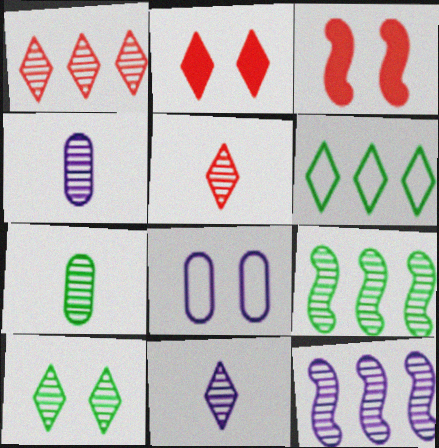[[1, 10, 11], 
[2, 6, 11], 
[3, 4, 6], 
[3, 8, 10], 
[7, 9, 10]]